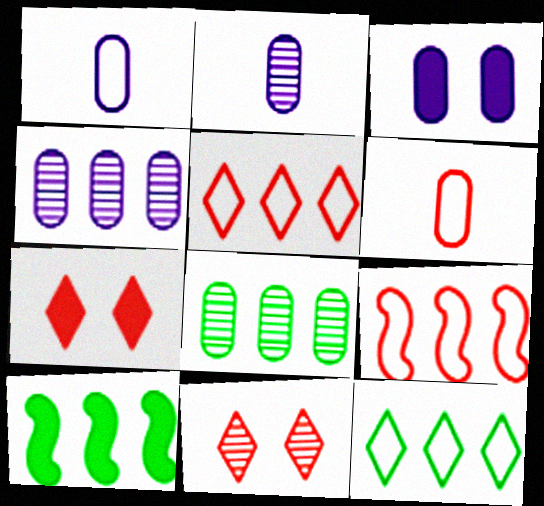[[1, 3, 4], 
[1, 10, 11], 
[3, 6, 8], 
[4, 5, 10], 
[8, 10, 12]]